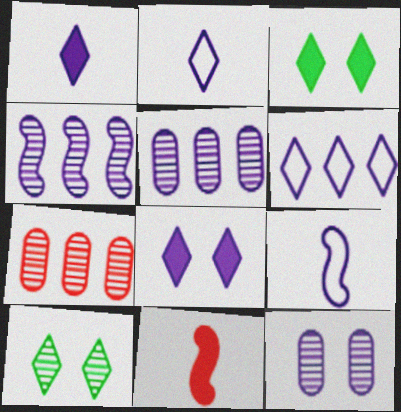[[3, 7, 9], 
[5, 8, 9]]